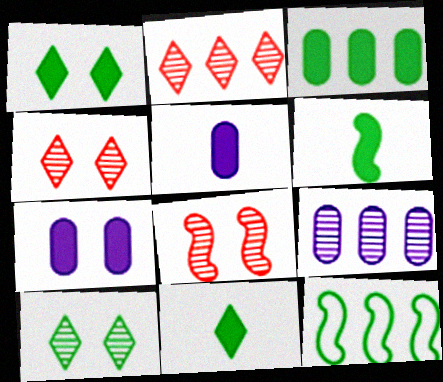[[1, 3, 6], 
[4, 5, 12]]